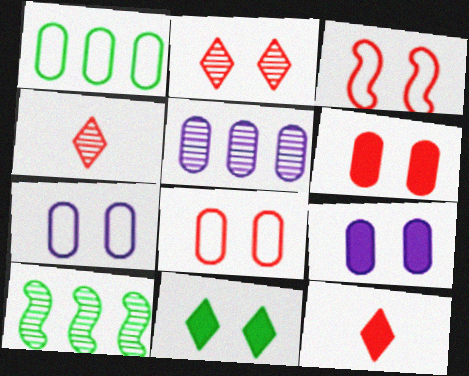[[2, 3, 6], 
[7, 10, 12]]